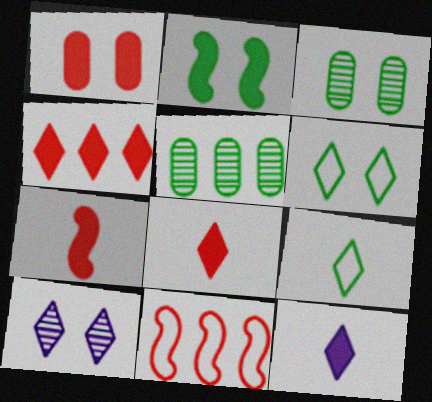[[1, 4, 7], 
[2, 3, 6], 
[2, 5, 9], 
[3, 11, 12], 
[4, 9, 10]]